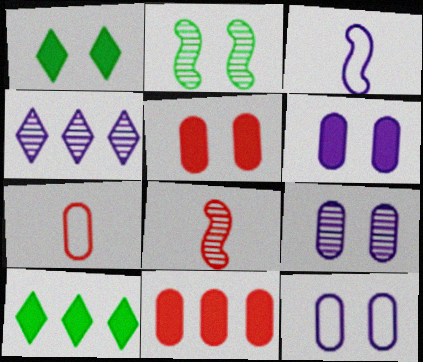[[3, 4, 6], 
[6, 9, 12], 
[8, 10, 12]]